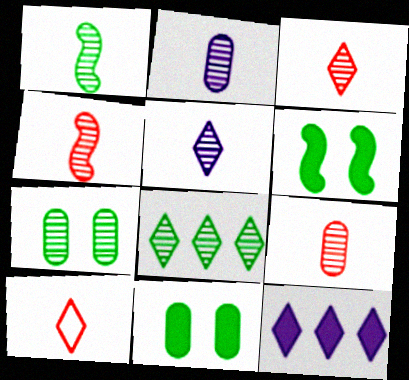[[1, 2, 3], 
[1, 5, 9], 
[1, 7, 8], 
[3, 4, 9]]